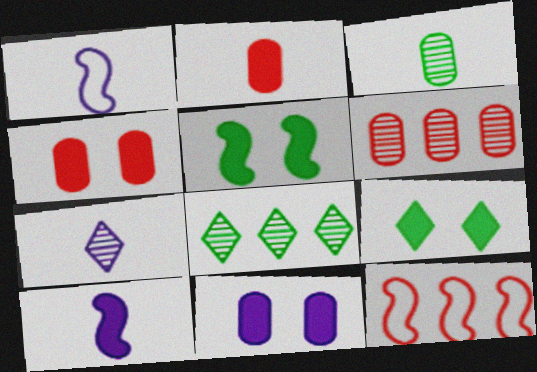[[1, 4, 8], 
[1, 6, 9]]